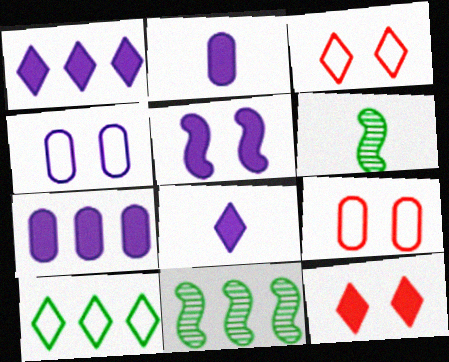[[1, 2, 5], 
[1, 6, 9], 
[2, 3, 11], 
[3, 6, 7], 
[5, 7, 8], 
[8, 9, 11]]